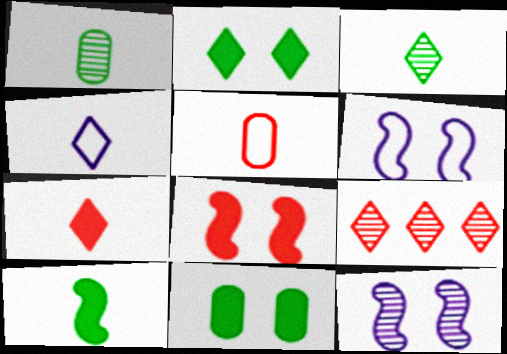[[1, 9, 12], 
[2, 4, 9], 
[3, 4, 7], 
[5, 8, 9]]